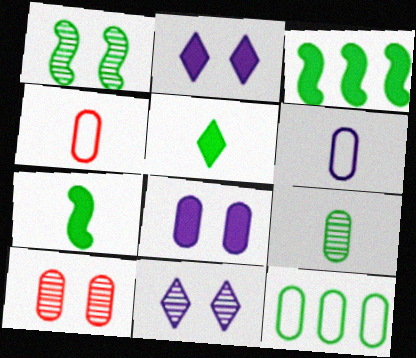[[1, 5, 12], 
[1, 10, 11], 
[3, 4, 11]]